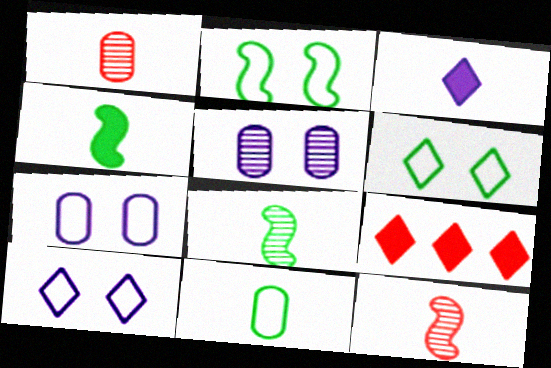[[3, 11, 12], 
[7, 8, 9]]